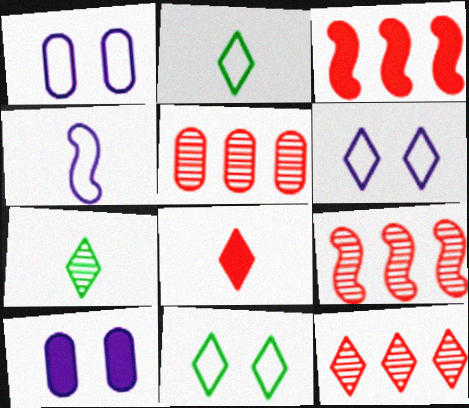[[1, 3, 7], 
[2, 9, 10], 
[5, 9, 12]]